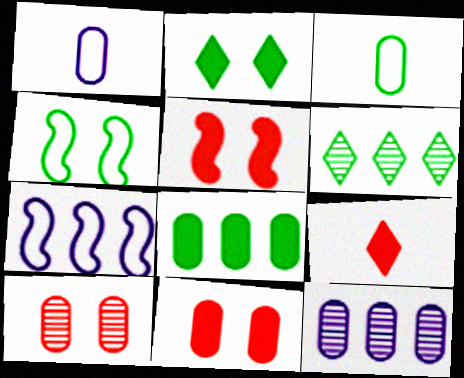[[1, 5, 6], 
[1, 8, 10], 
[3, 11, 12], 
[4, 9, 12]]